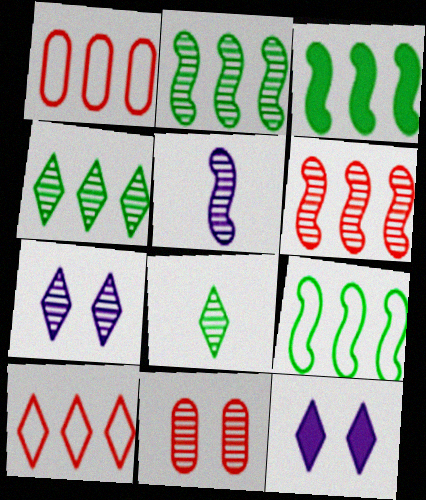[[2, 3, 9], 
[4, 5, 11], 
[8, 10, 12]]